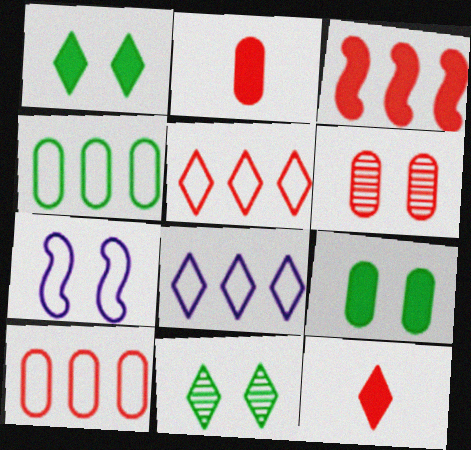[[1, 6, 7], 
[2, 6, 10], 
[8, 11, 12]]